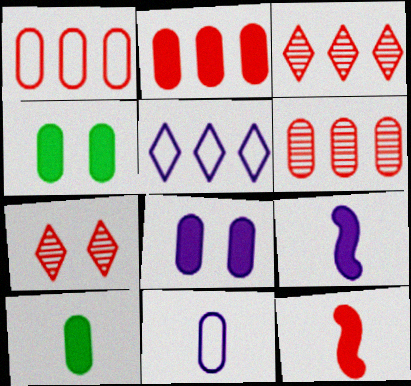[[1, 2, 6], 
[1, 7, 12], 
[2, 8, 10], 
[4, 6, 11]]